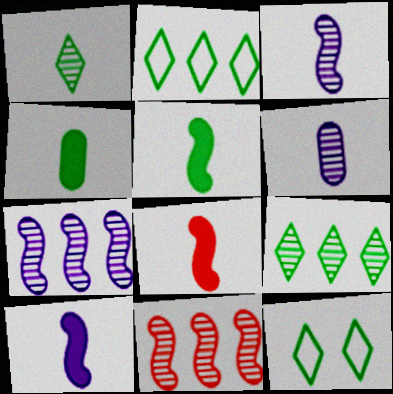[[5, 8, 10]]